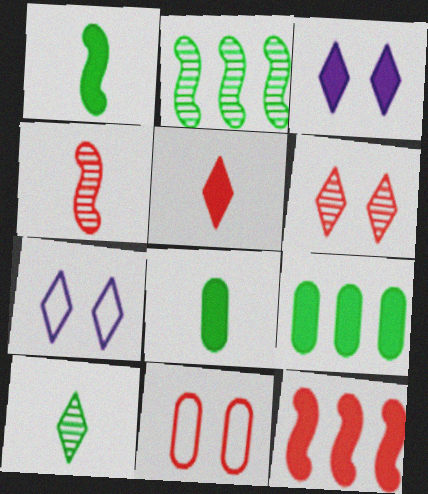[[3, 8, 12], 
[4, 7, 9]]